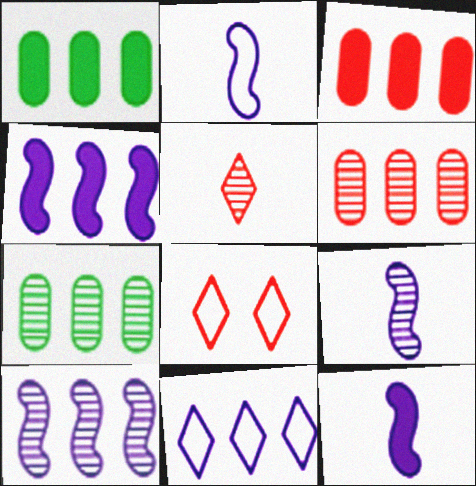[[1, 8, 9], 
[2, 9, 12], 
[7, 8, 12]]